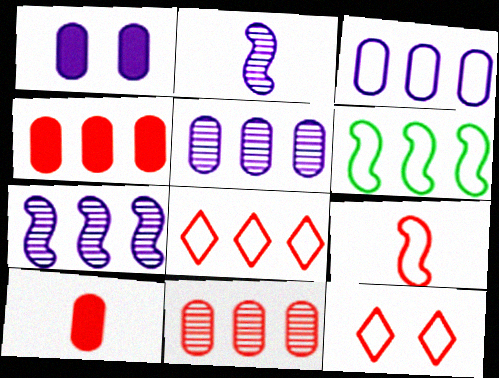[[3, 6, 8]]